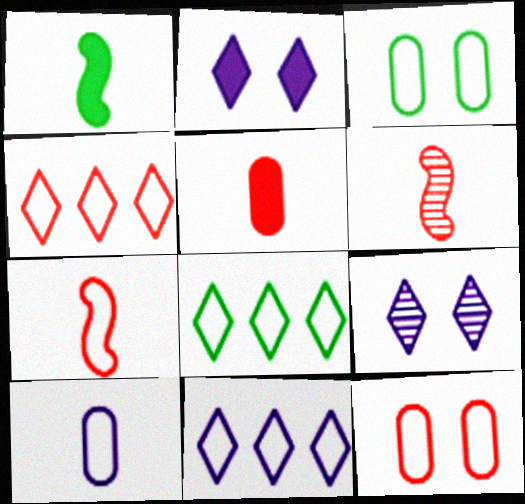[[3, 7, 11], 
[4, 7, 12], 
[4, 8, 11]]